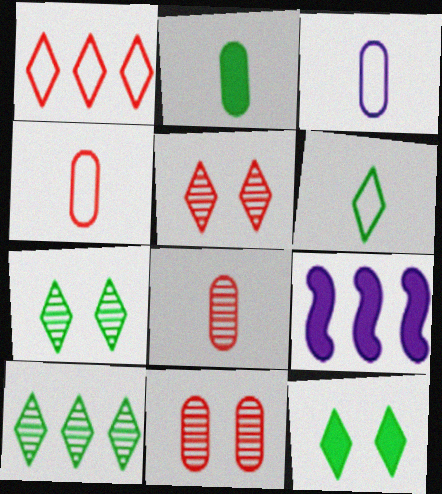[[2, 3, 8], 
[4, 7, 9], 
[6, 9, 11], 
[6, 10, 12]]